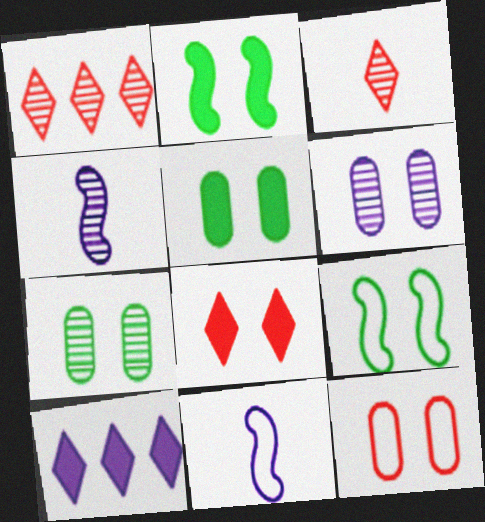[[1, 4, 7], 
[1, 5, 11], 
[5, 6, 12], 
[6, 8, 9], 
[6, 10, 11]]